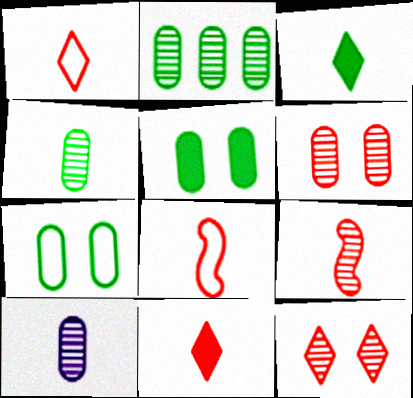[[2, 6, 10], 
[3, 8, 10]]